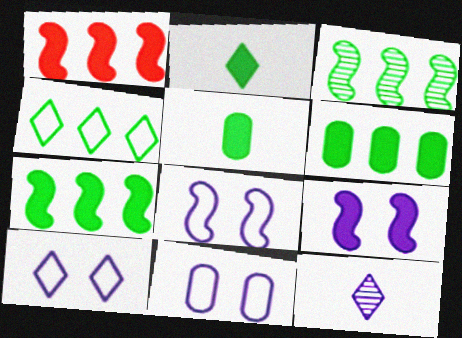[[3, 4, 6], 
[8, 10, 11]]